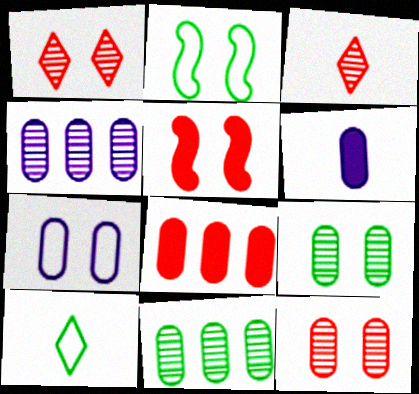[[4, 5, 10], 
[4, 6, 7]]